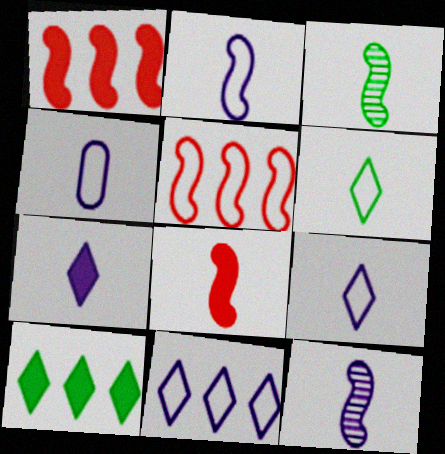[[2, 3, 8], 
[2, 4, 9], 
[4, 7, 12]]